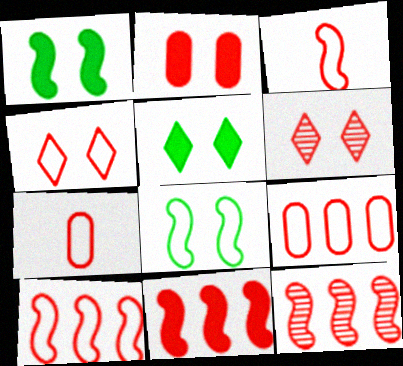[[3, 4, 9], 
[4, 7, 10], 
[6, 7, 11], 
[10, 11, 12]]